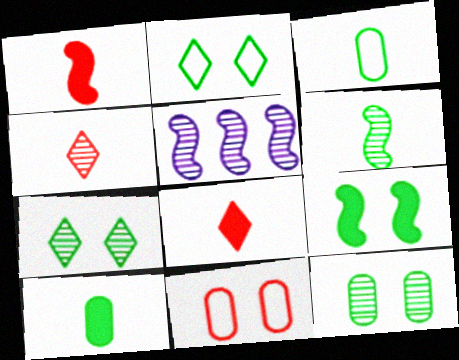[[2, 9, 12], 
[4, 5, 12]]